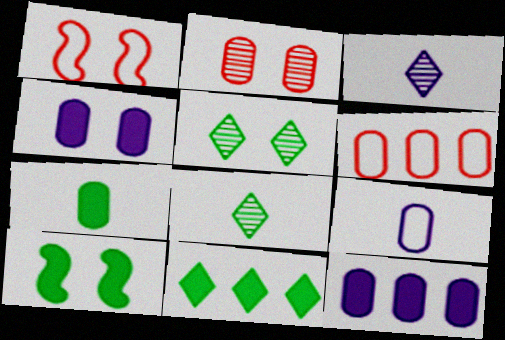[[1, 4, 5], 
[1, 8, 12], 
[3, 6, 10], 
[7, 10, 11]]